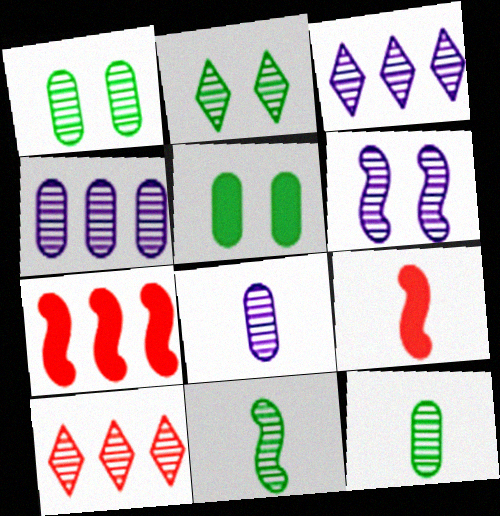[[3, 6, 8], 
[6, 10, 12]]